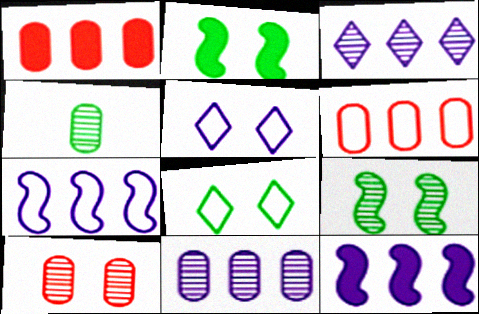[[2, 5, 10], 
[4, 10, 11]]